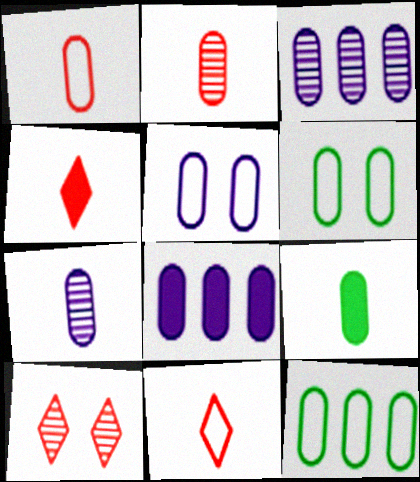[[1, 5, 12], 
[1, 7, 9], 
[2, 6, 8], 
[5, 7, 8]]